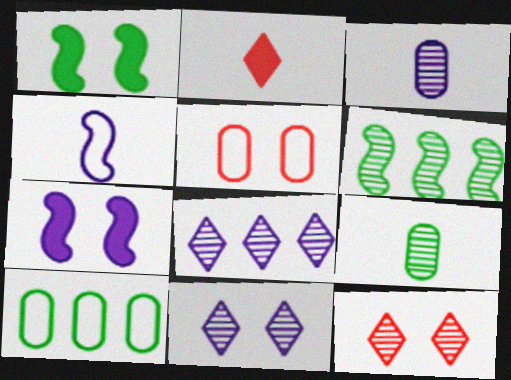[[1, 5, 11], 
[2, 4, 9], 
[3, 6, 12]]